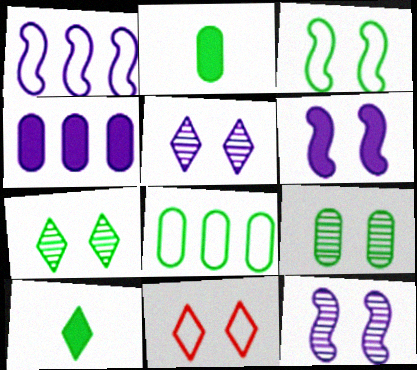[[2, 8, 9], 
[6, 9, 11]]